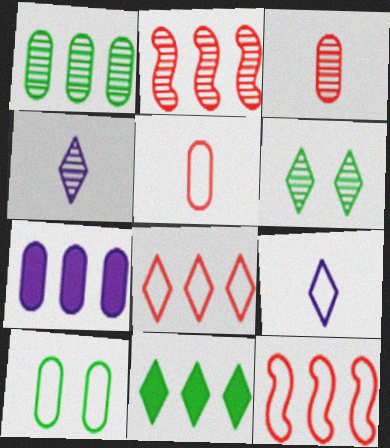[[3, 7, 10], 
[9, 10, 12]]